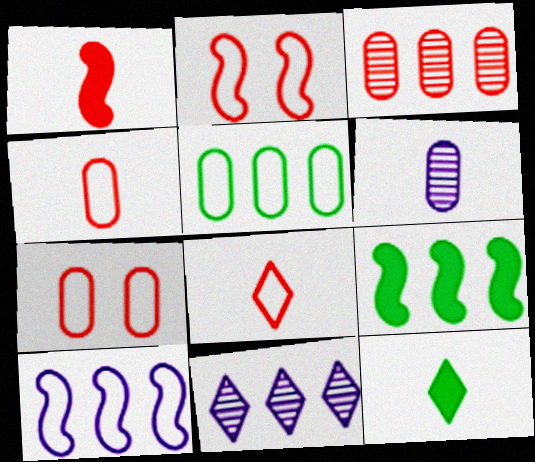[]